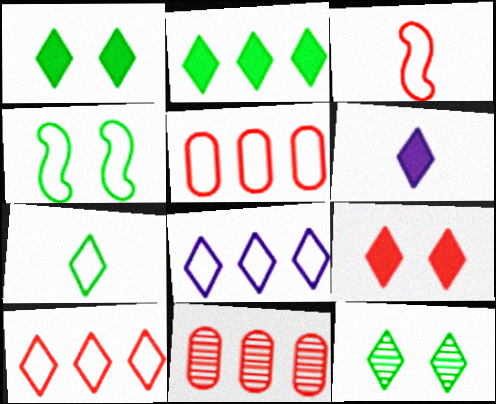[[2, 6, 9], 
[2, 7, 12], 
[3, 9, 11], 
[4, 6, 11], 
[6, 10, 12]]